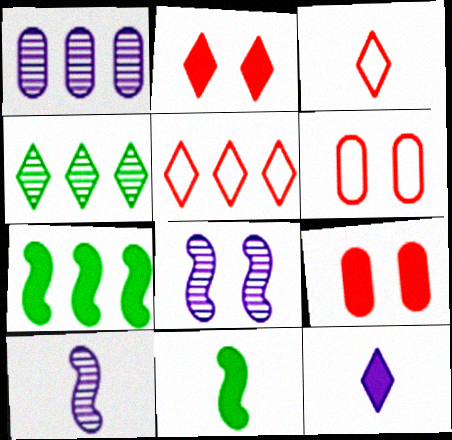[[1, 5, 7], 
[7, 9, 12]]